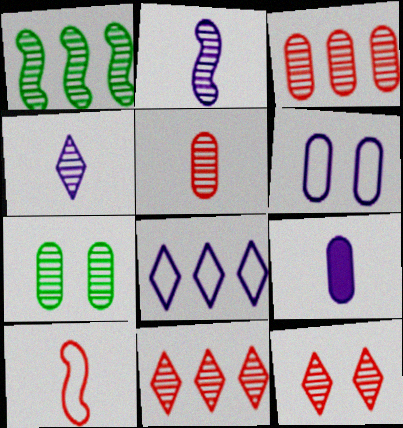[[2, 7, 11]]